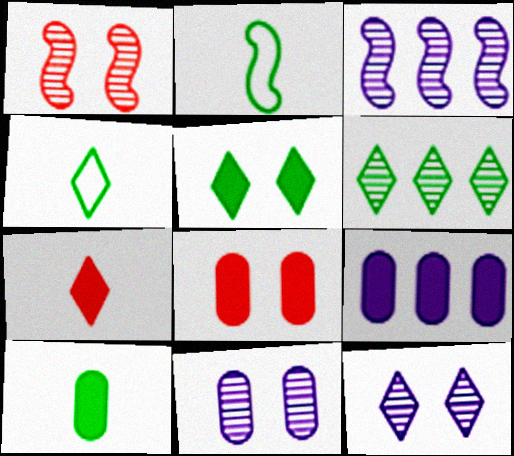[[1, 4, 9], 
[3, 4, 8], 
[4, 5, 6], 
[8, 9, 10]]